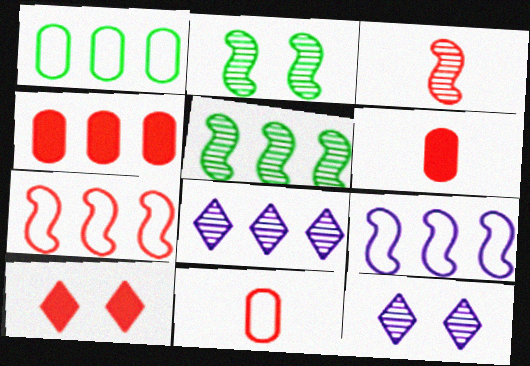[]